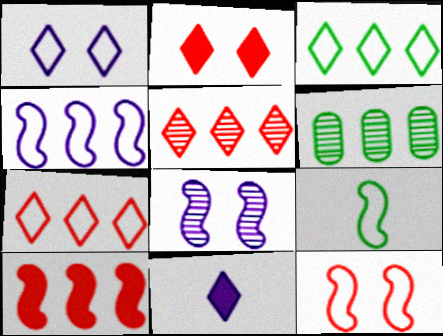[[4, 9, 12], 
[6, 11, 12], 
[8, 9, 10]]